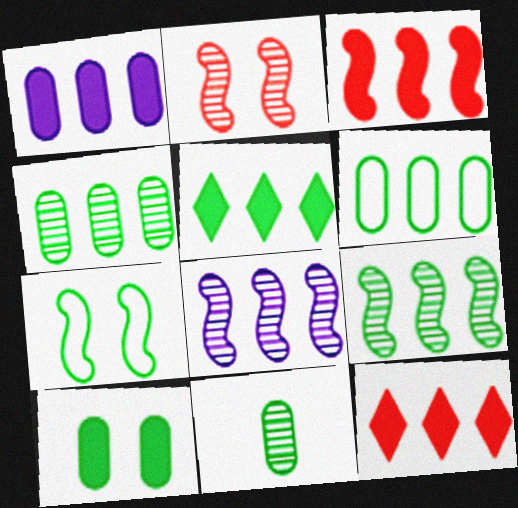[[1, 3, 5], 
[5, 6, 9], 
[5, 7, 11], 
[6, 8, 12], 
[6, 10, 11]]